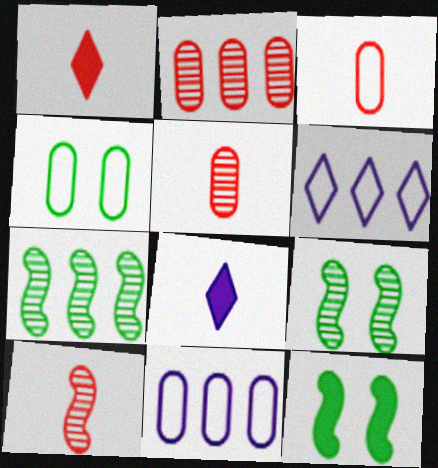[[1, 3, 10], 
[1, 9, 11], 
[3, 4, 11], 
[5, 6, 12]]